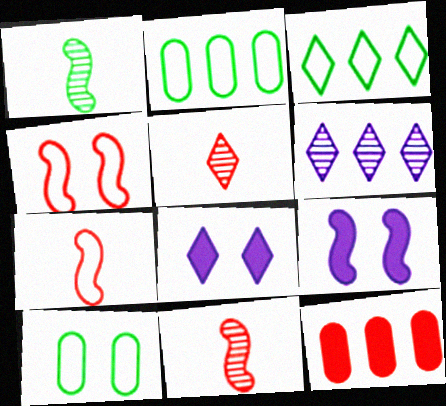[[2, 5, 9], 
[2, 8, 11], 
[3, 5, 8], 
[4, 5, 12]]